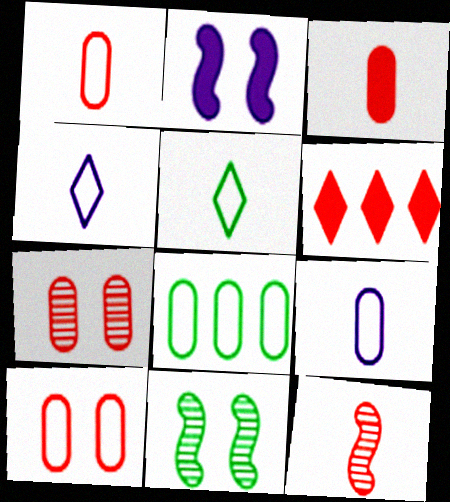[[6, 9, 11], 
[6, 10, 12], 
[8, 9, 10]]